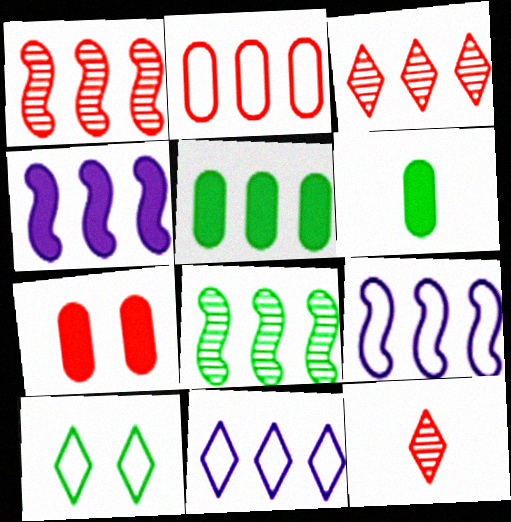[[1, 5, 11], 
[3, 5, 9], 
[6, 8, 10]]